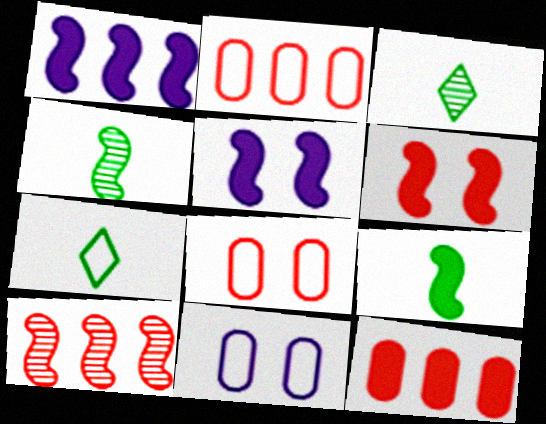[[1, 3, 8], 
[1, 6, 9], 
[2, 3, 5]]